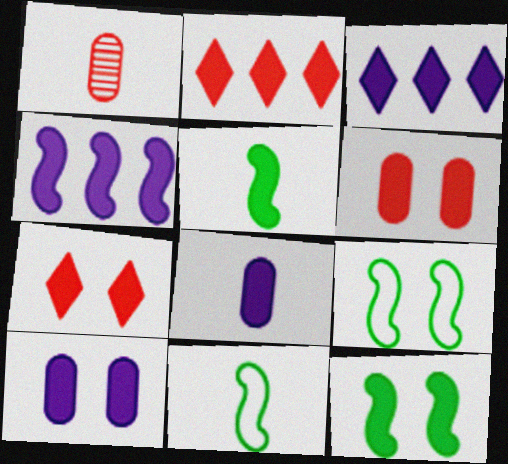[[1, 3, 9], 
[2, 5, 10], 
[2, 8, 12], 
[3, 5, 6], 
[7, 10, 12]]